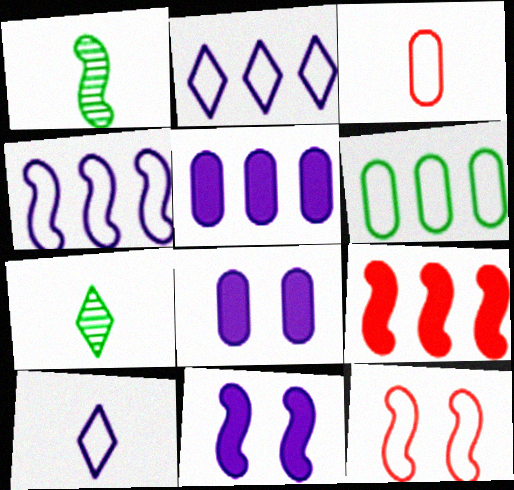[[5, 7, 12], 
[6, 10, 12]]